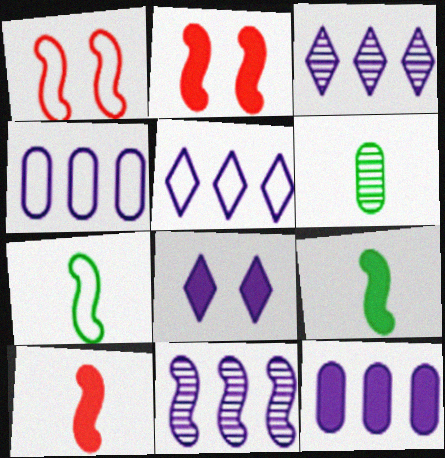[[1, 9, 11], 
[2, 5, 6], 
[2, 7, 11], 
[5, 11, 12]]